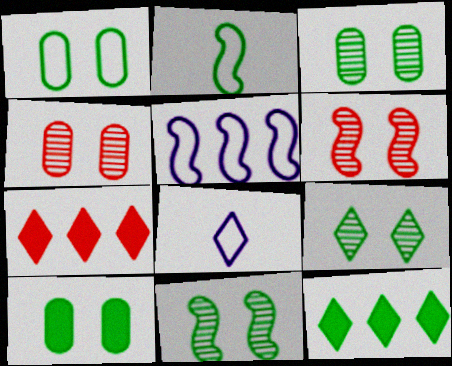[[1, 3, 10], 
[2, 3, 12], 
[3, 9, 11], 
[7, 8, 9]]